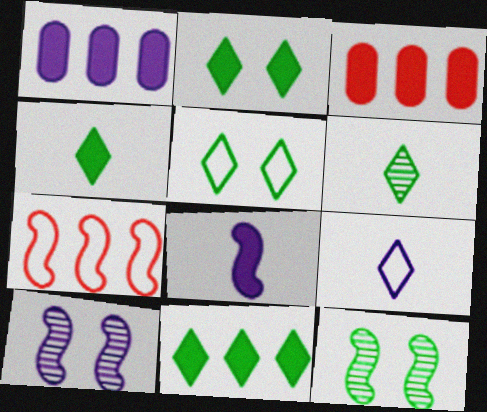[[1, 9, 10], 
[2, 3, 8], 
[2, 4, 11], 
[3, 9, 12], 
[5, 6, 11], 
[7, 8, 12]]